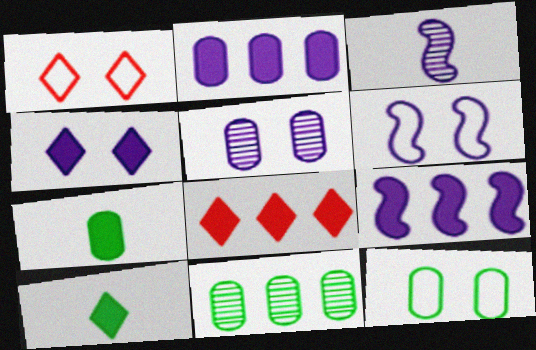[[1, 6, 12], 
[3, 6, 9], 
[3, 8, 12], 
[4, 5, 6], 
[4, 8, 10], 
[7, 11, 12]]